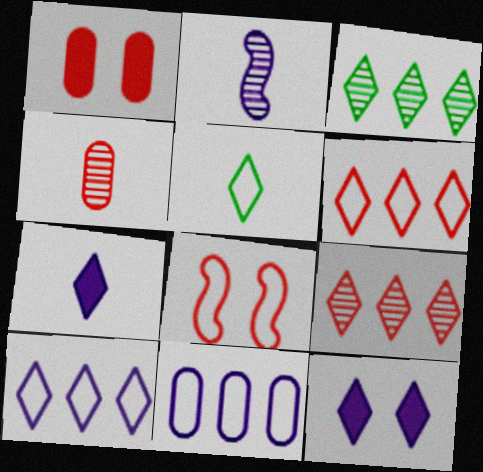[[2, 11, 12], 
[5, 8, 11], 
[5, 9, 12]]